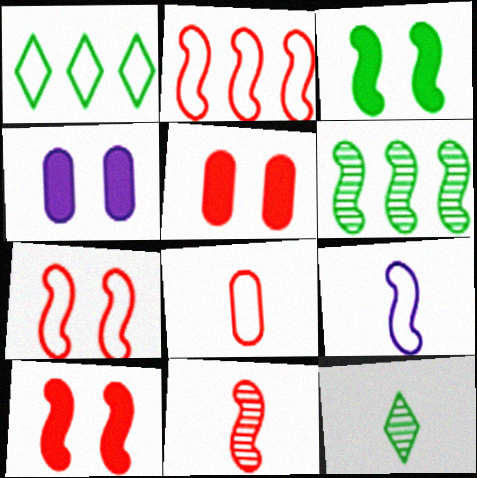[[1, 4, 11], 
[2, 4, 12], 
[2, 10, 11], 
[6, 9, 10]]